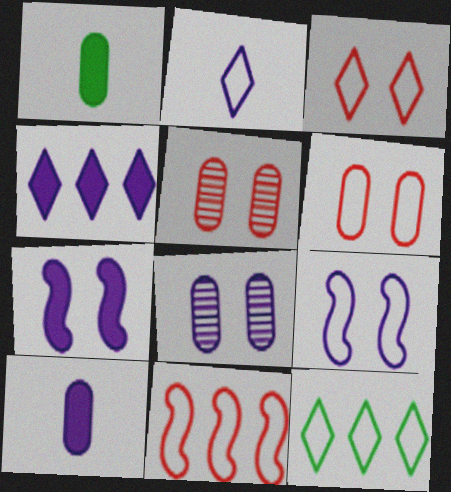[[2, 3, 12], 
[4, 7, 10]]